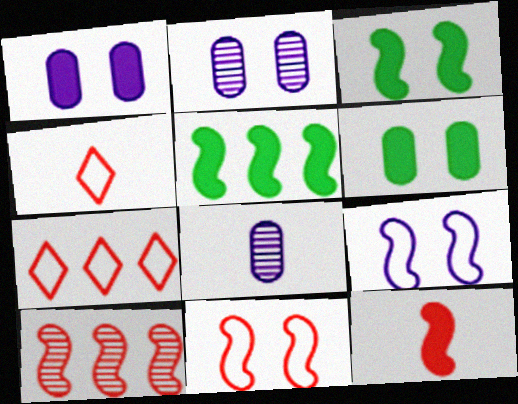[[2, 4, 5], 
[3, 7, 8], 
[10, 11, 12]]